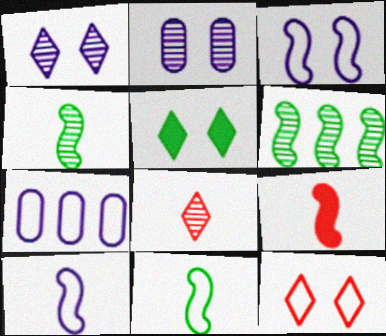[[1, 5, 12], 
[2, 6, 8], 
[3, 6, 9], 
[4, 9, 10], 
[7, 11, 12]]